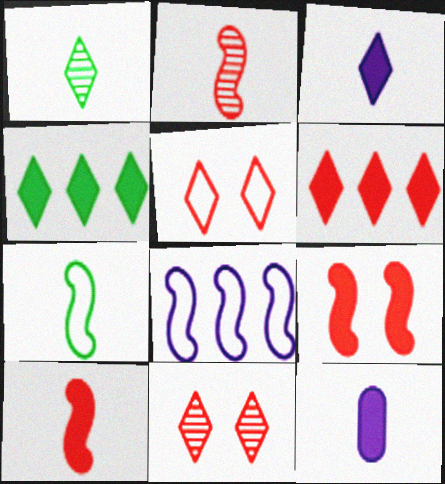[[4, 9, 12]]